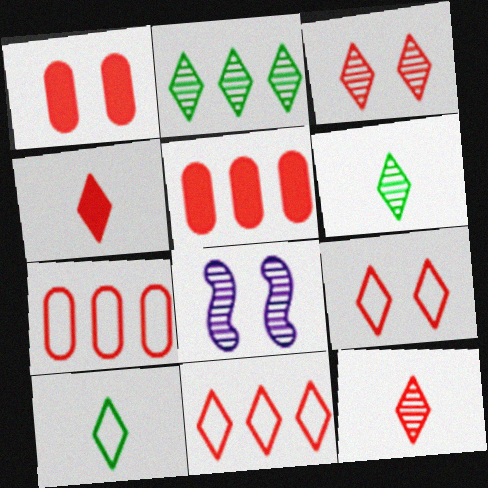[[3, 4, 11], 
[5, 8, 10]]